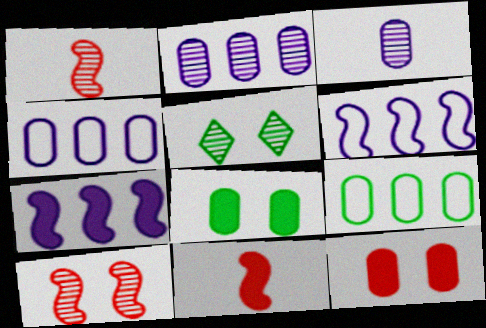[[1, 2, 5], 
[3, 9, 12], 
[4, 5, 11]]